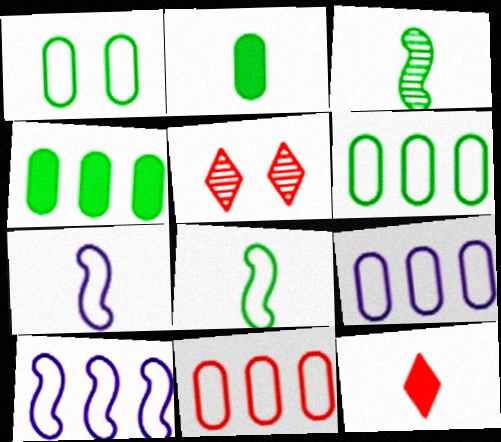[[2, 5, 10], 
[4, 5, 7], 
[6, 9, 11]]